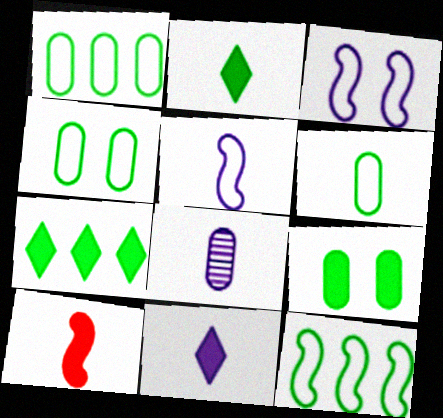[[1, 4, 6], 
[5, 8, 11]]